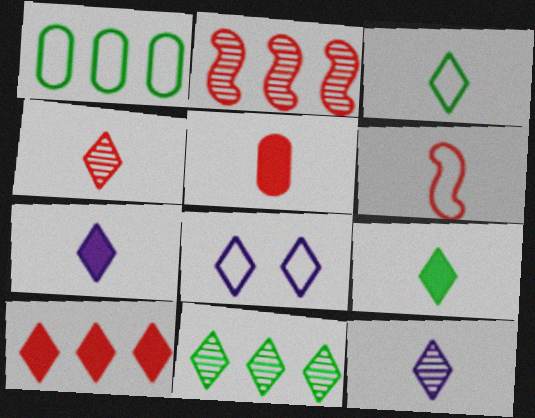[[1, 6, 8], 
[3, 4, 7], 
[4, 5, 6]]